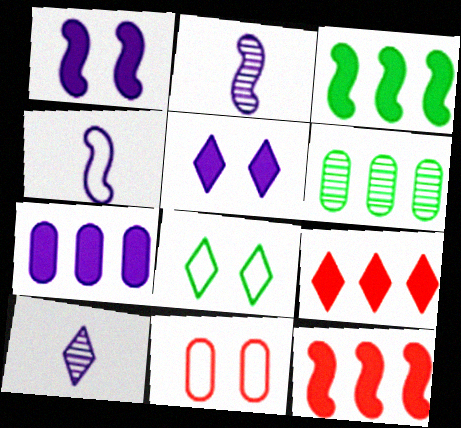[[3, 7, 9], 
[3, 10, 11], 
[8, 9, 10]]